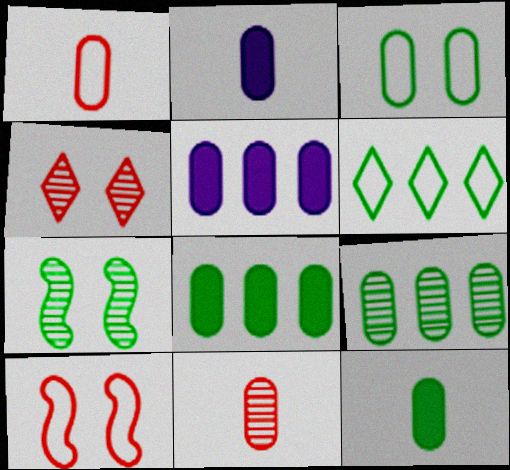[[3, 5, 11], 
[3, 9, 12], 
[6, 7, 12]]